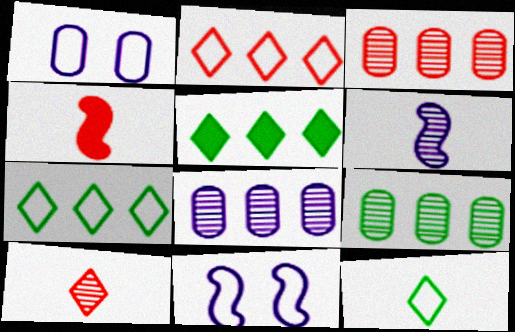[[3, 8, 9]]